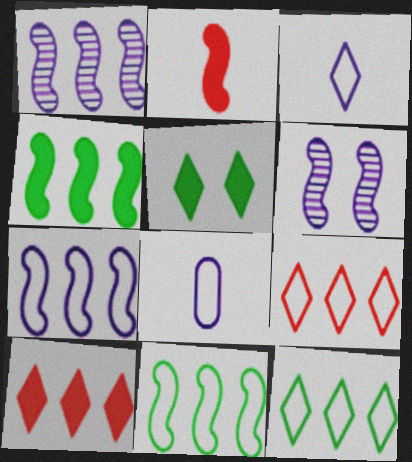[[2, 6, 11]]